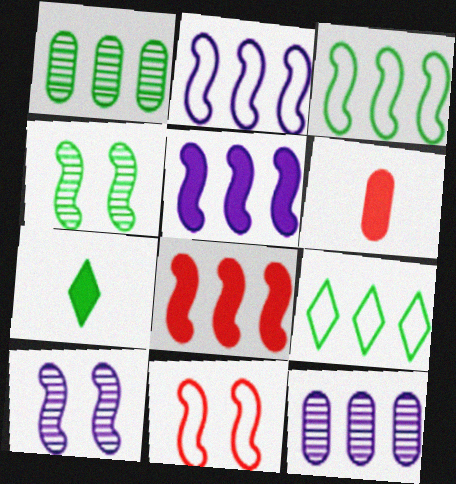[[6, 9, 10], 
[7, 11, 12], 
[8, 9, 12]]